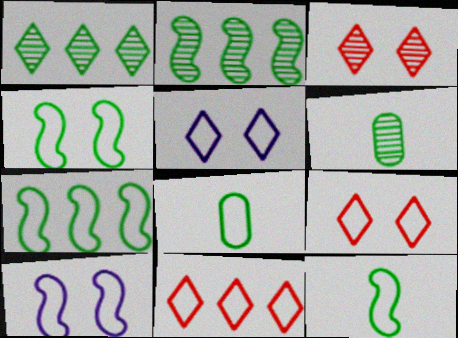[[4, 7, 12], 
[8, 10, 11]]